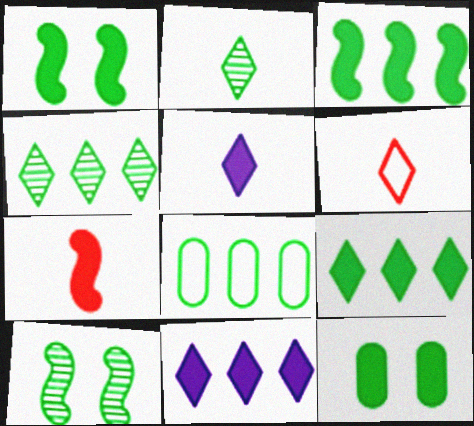[[1, 2, 8], 
[2, 5, 6], 
[3, 4, 8], 
[7, 11, 12]]